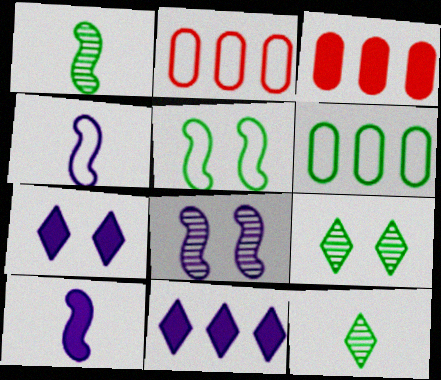[[1, 2, 7], 
[2, 9, 10], 
[3, 4, 9]]